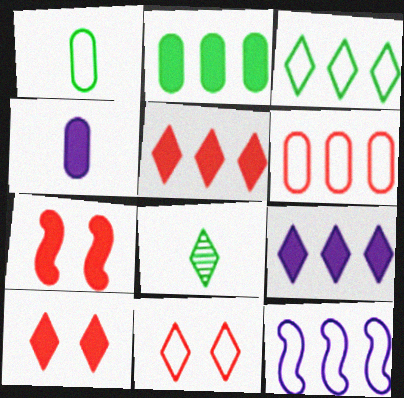[[1, 11, 12], 
[3, 6, 12], 
[8, 9, 11]]